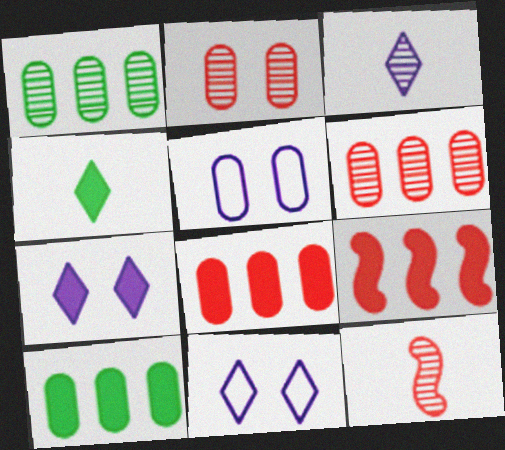[[10, 11, 12]]